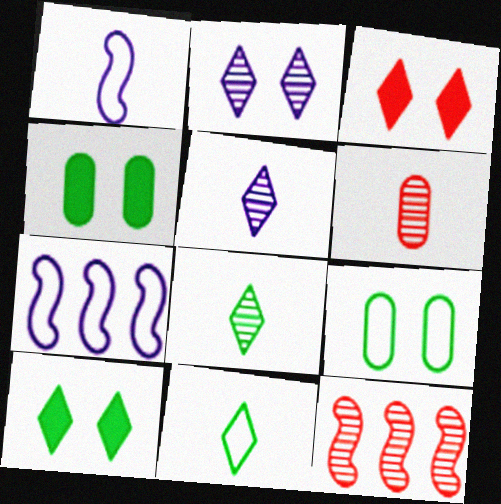[[6, 7, 10]]